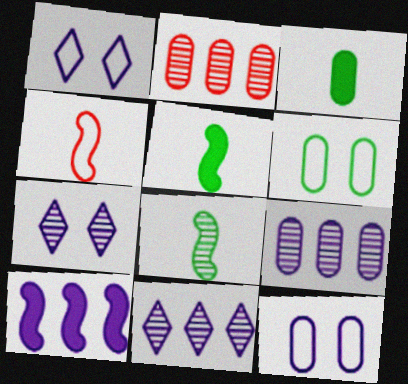[[1, 2, 5], 
[2, 3, 12], 
[2, 7, 8]]